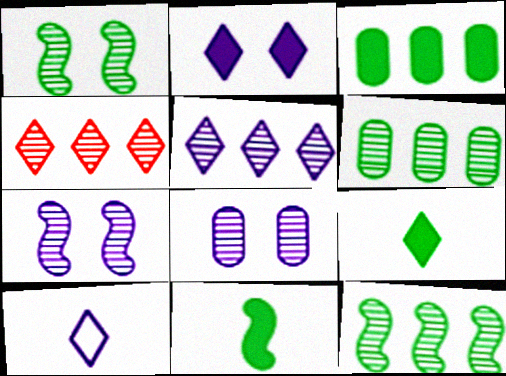[[2, 5, 10]]